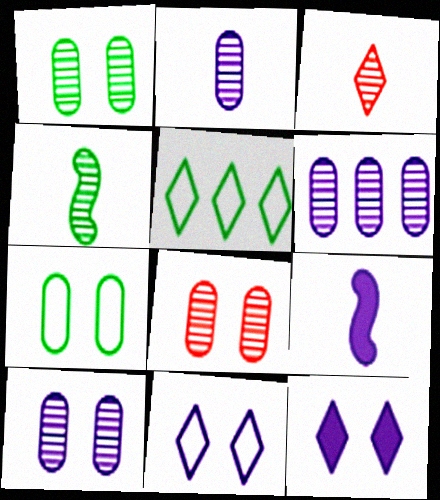[[1, 8, 10], 
[2, 3, 4], 
[2, 6, 10], 
[3, 5, 12], 
[5, 8, 9], 
[6, 9, 11]]